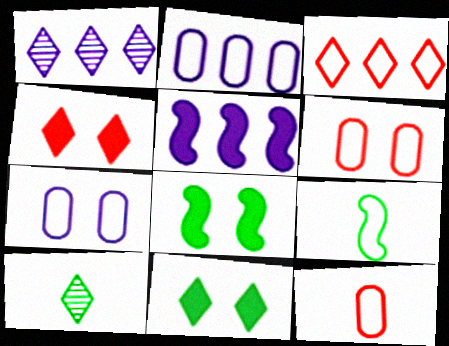[[1, 2, 5], 
[1, 8, 12], 
[3, 7, 9], 
[5, 6, 10]]